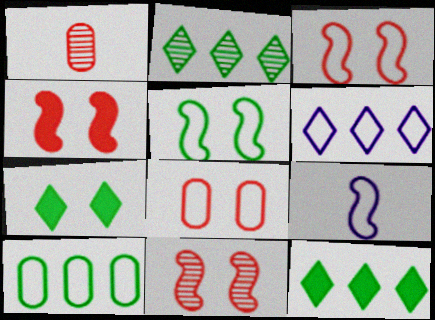[[3, 4, 11]]